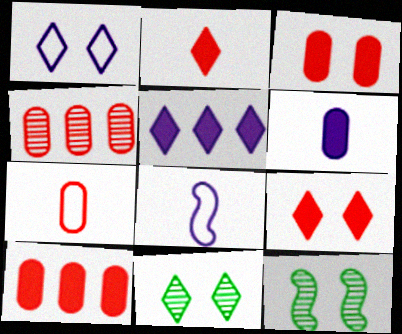[[1, 3, 12], 
[1, 9, 11], 
[3, 4, 7], 
[5, 7, 12], 
[8, 10, 11]]